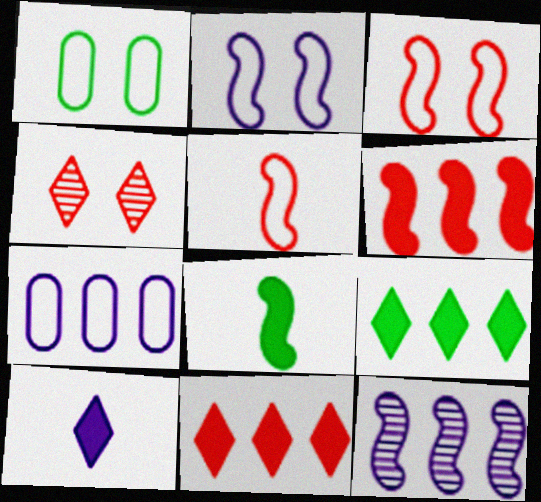[[3, 8, 12], 
[4, 7, 8]]